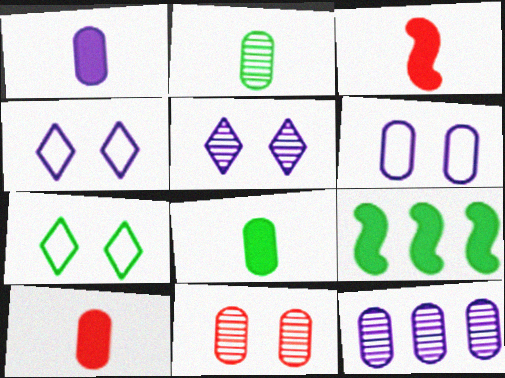[[1, 6, 12], 
[1, 8, 10], 
[2, 7, 9], 
[2, 11, 12], 
[3, 7, 12]]